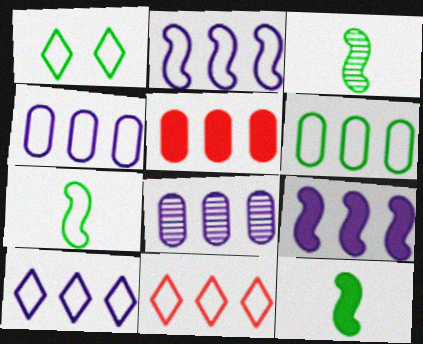[[1, 6, 7], 
[2, 4, 10], 
[2, 6, 11], 
[3, 7, 12], 
[5, 6, 8], 
[8, 9, 10]]